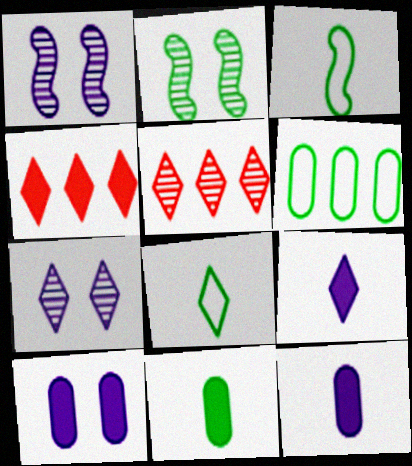[[3, 5, 10], 
[4, 7, 8]]